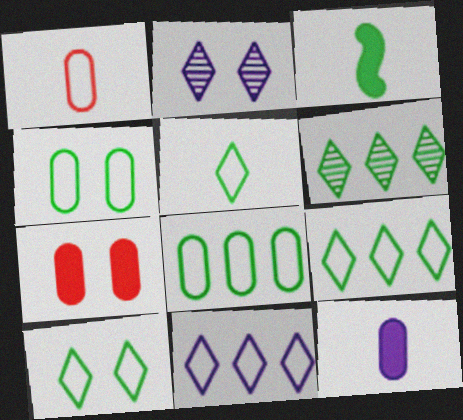[[3, 4, 6], 
[5, 9, 10]]